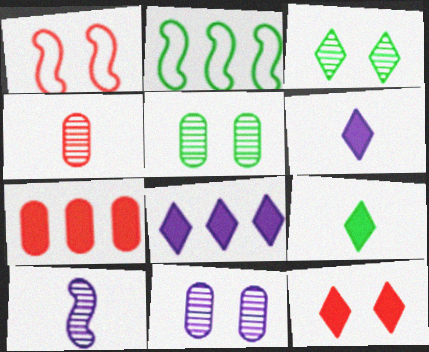[[2, 5, 9], 
[8, 9, 12]]